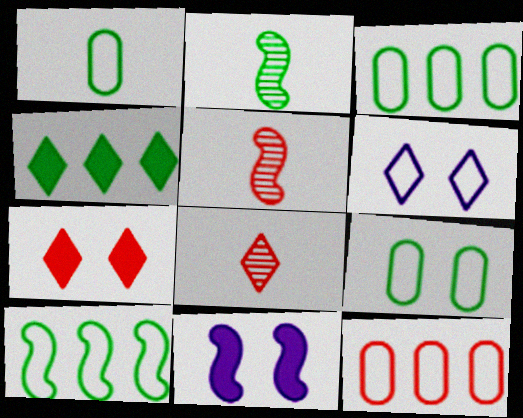[[1, 3, 9], 
[2, 4, 9], 
[3, 8, 11], 
[4, 6, 8], 
[5, 7, 12], 
[5, 10, 11]]